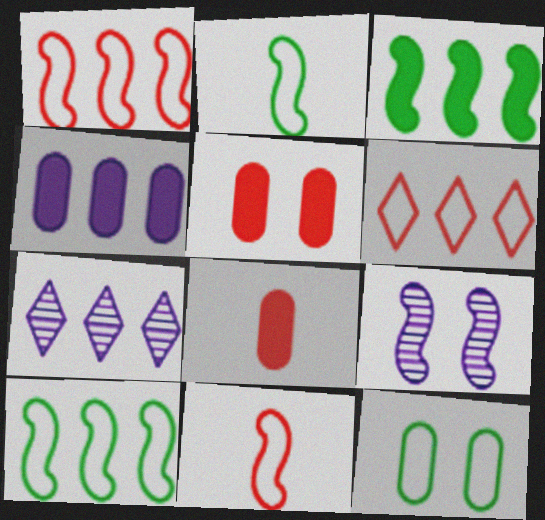[[2, 5, 7], 
[3, 9, 11]]